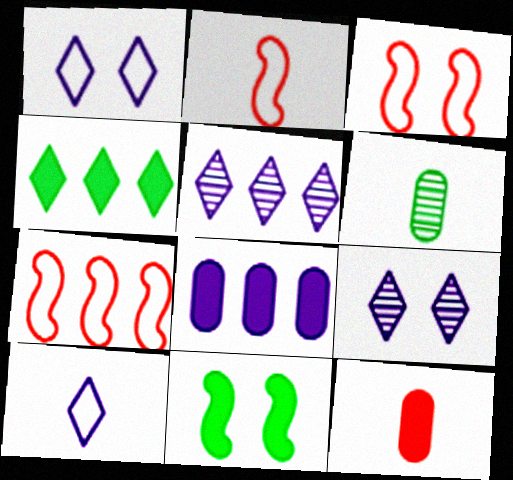[[2, 3, 7]]